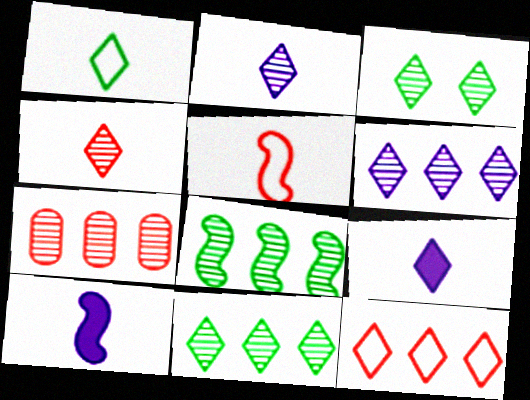[[1, 4, 9], 
[3, 4, 6], 
[3, 9, 12], 
[6, 7, 8]]